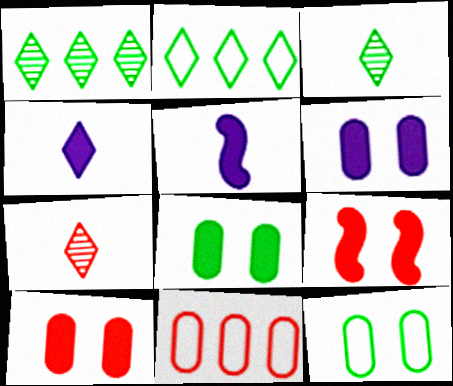[[6, 8, 10], 
[7, 9, 11]]